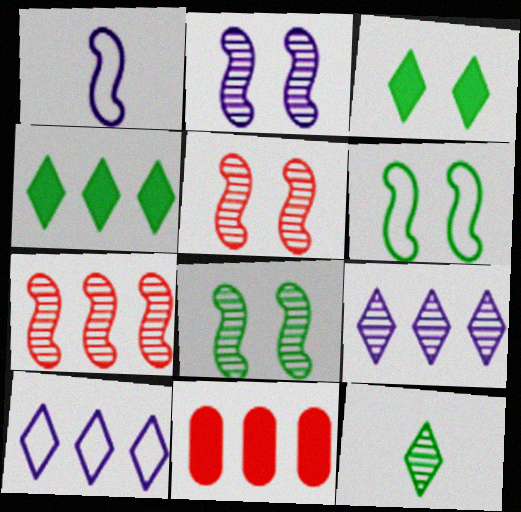[[2, 5, 8]]